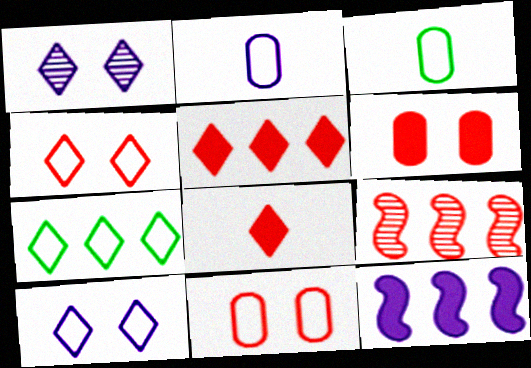[[1, 2, 12], 
[1, 7, 8], 
[8, 9, 11]]